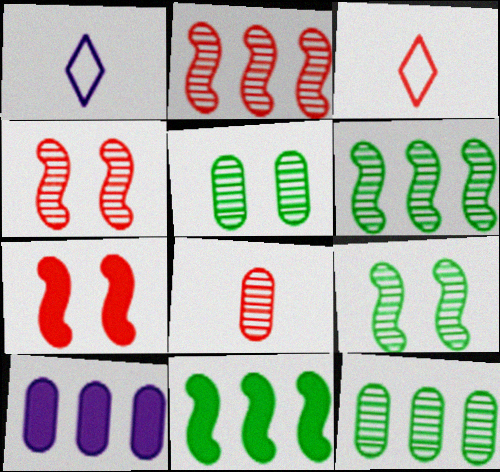[[1, 7, 12], 
[3, 9, 10]]